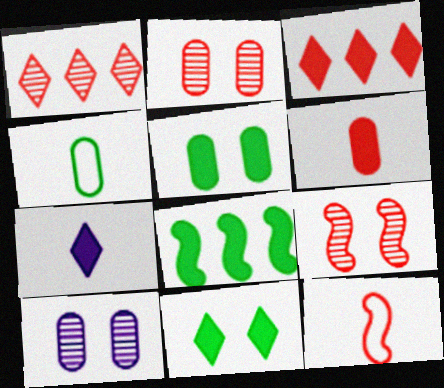[[2, 3, 12], 
[3, 7, 11]]